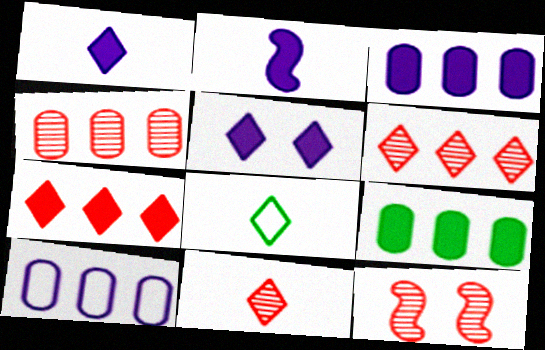[[1, 8, 11], 
[2, 3, 5], 
[3, 8, 12], 
[4, 9, 10], 
[4, 11, 12], 
[5, 6, 8]]